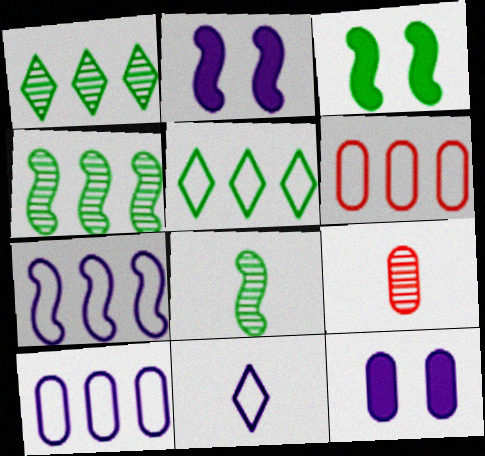[[2, 5, 9], 
[5, 6, 7]]